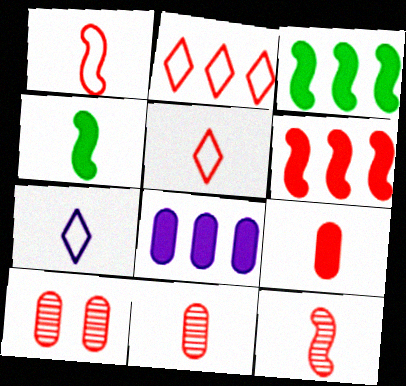[[3, 7, 10], 
[4, 7, 11], 
[5, 6, 10], 
[5, 9, 12]]